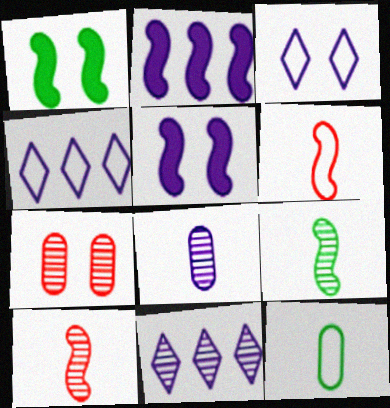[[1, 3, 7], 
[2, 3, 8], 
[4, 5, 8], 
[7, 9, 11]]